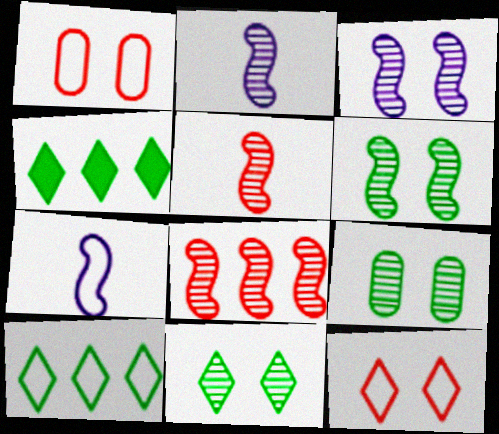[[1, 2, 4], 
[1, 7, 10], 
[2, 6, 8], 
[6, 9, 11]]